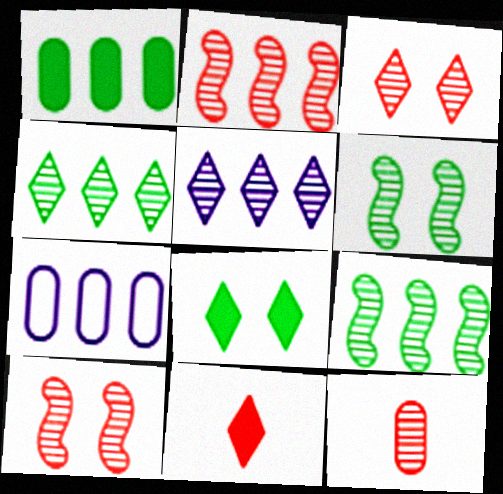[[2, 3, 12], 
[5, 6, 12], 
[6, 7, 11]]